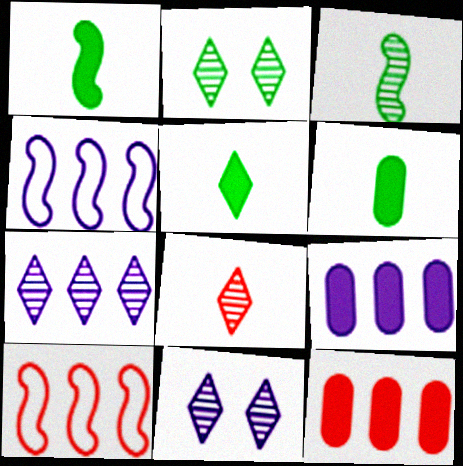[[1, 5, 6], 
[2, 7, 8], 
[4, 7, 9], 
[6, 10, 11]]